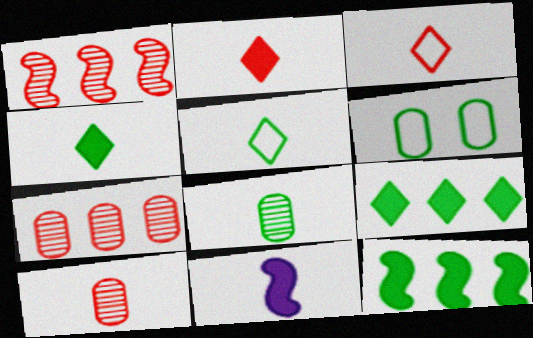[[3, 8, 11], 
[5, 10, 11]]